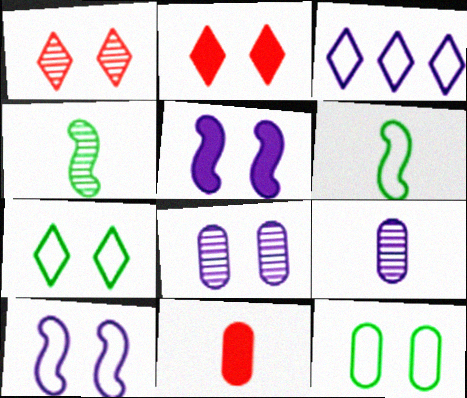[[1, 5, 12], 
[3, 5, 9]]